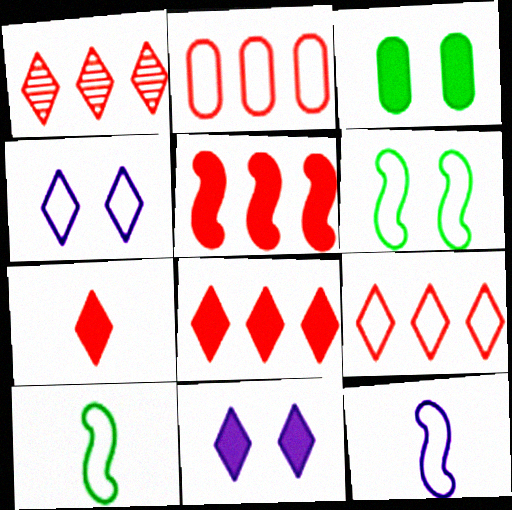[[1, 2, 5], 
[1, 3, 12], 
[1, 8, 9], 
[2, 4, 10]]